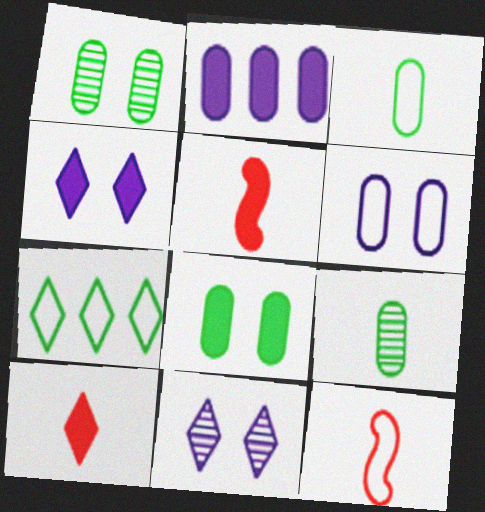[[6, 7, 12], 
[7, 10, 11]]